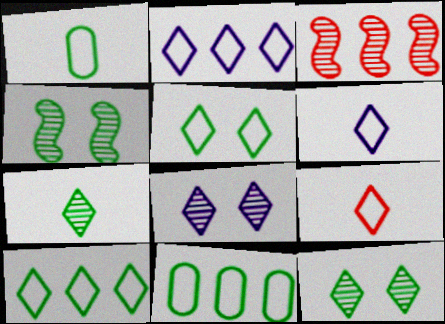[[2, 5, 9]]